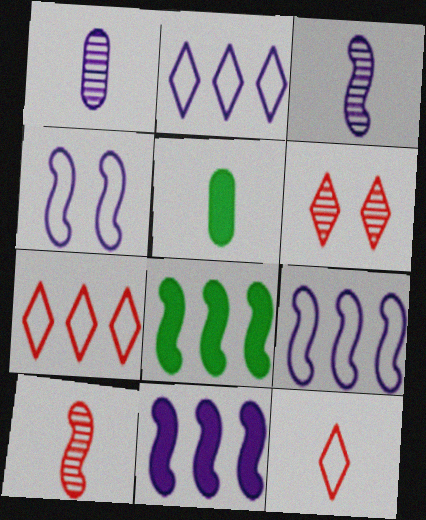[[3, 4, 11], 
[3, 5, 12], 
[4, 8, 10], 
[5, 6, 9]]